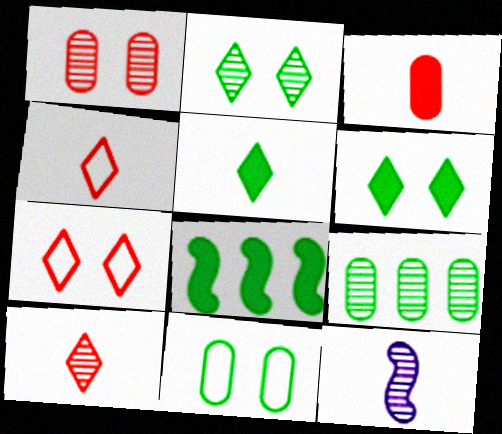[]